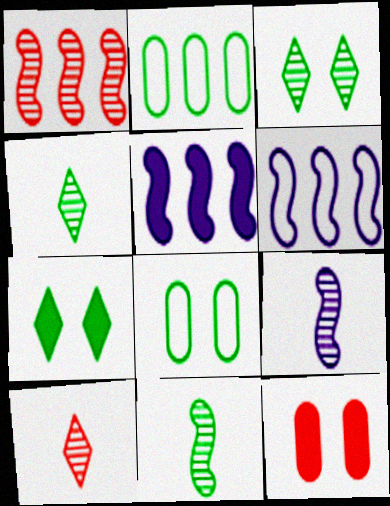[[2, 7, 11], 
[4, 6, 12], 
[5, 8, 10]]